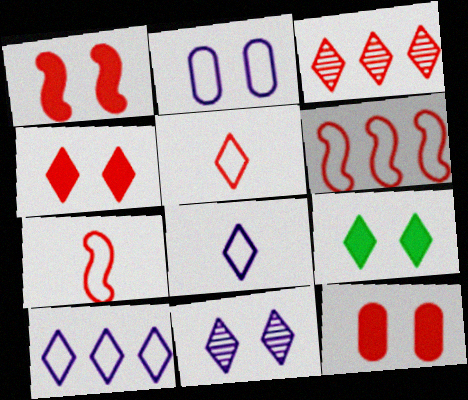[[1, 4, 12], 
[3, 4, 5], 
[3, 7, 12], 
[3, 8, 9]]